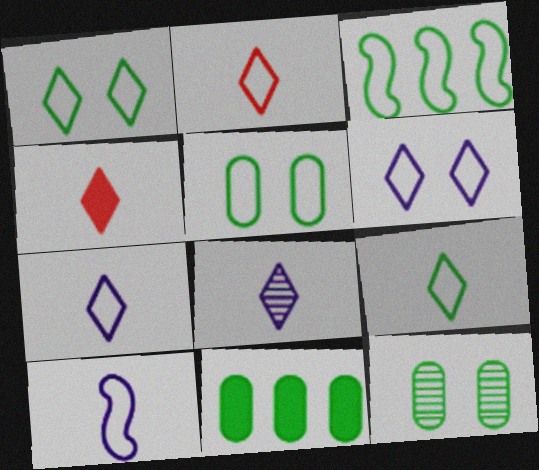[[2, 7, 9], 
[3, 5, 9], 
[4, 8, 9]]